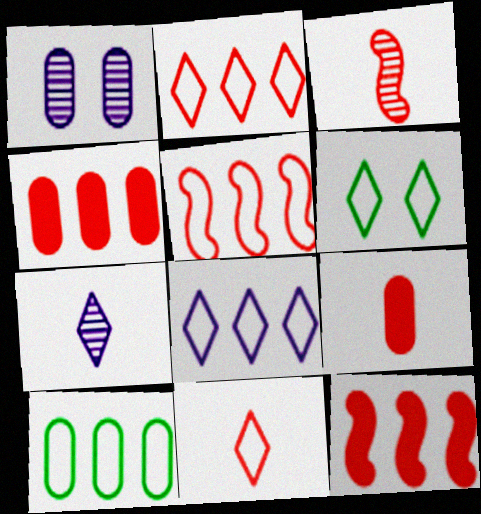[[1, 9, 10], 
[3, 9, 11], 
[5, 8, 10], 
[6, 8, 11]]